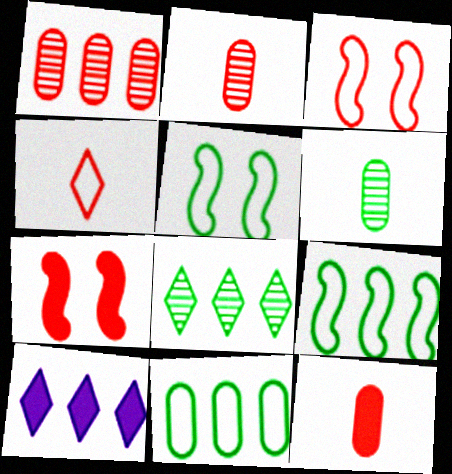[[1, 4, 7], 
[1, 9, 10], 
[2, 5, 10], 
[3, 6, 10]]